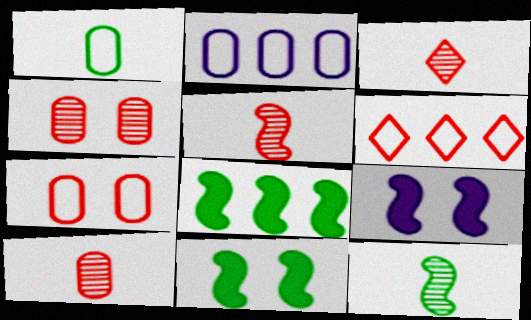[[1, 2, 7], 
[2, 3, 11], 
[3, 5, 10]]